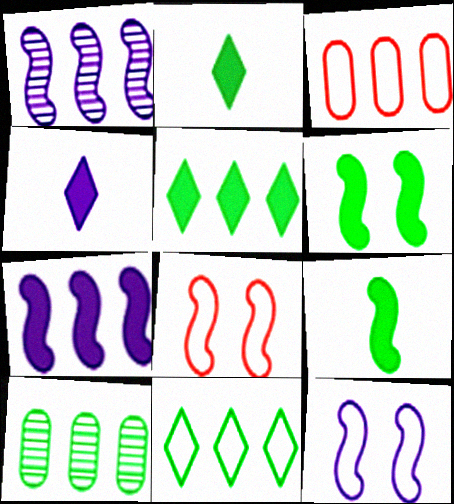[[1, 3, 5], 
[1, 8, 9], 
[4, 8, 10]]